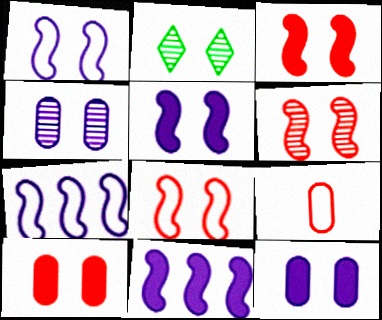[[1, 2, 10], 
[2, 4, 6], 
[2, 8, 12], 
[2, 9, 11], 
[3, 6, 8]]